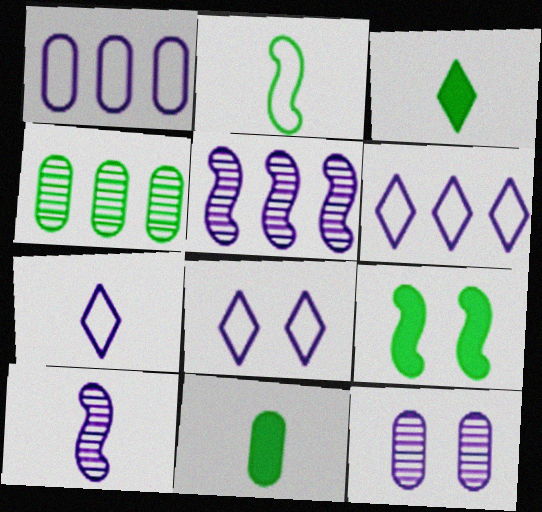[[6, 7, 8]]